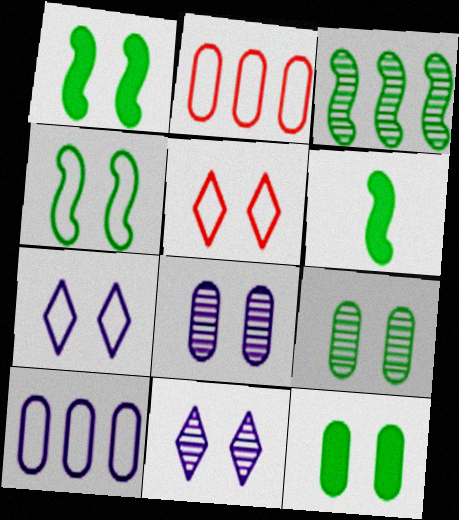[[1, 5, 8], 
[2, 6, 11], 
[3, 4, 6]]